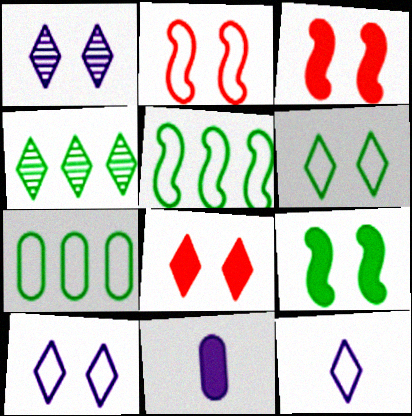[[1, 6, 8], 
[2, 4, 11], 
[2, 7, 12], 
[4, 8, 12]]